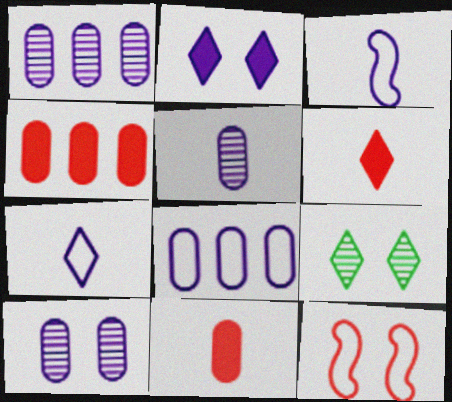[[1, 2, 3], 
[1, 5, 10], 
[3, 4, 9]]